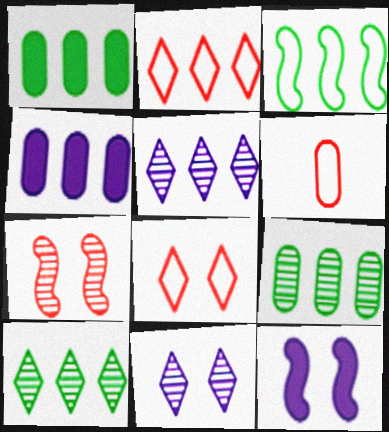[[1, 3, 10], 
[6, 10, 12]]